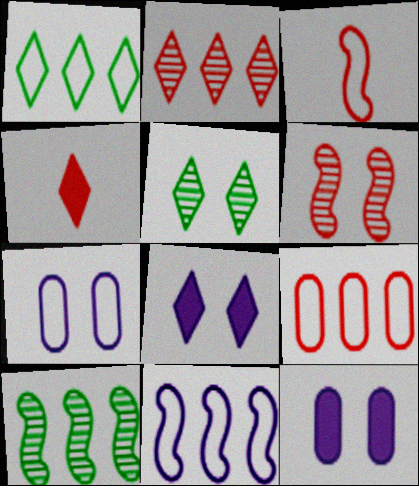[[1, 3, 7], 
[1, 9, 11], 
[4, 6, 9], 
[4, 7, 10]]